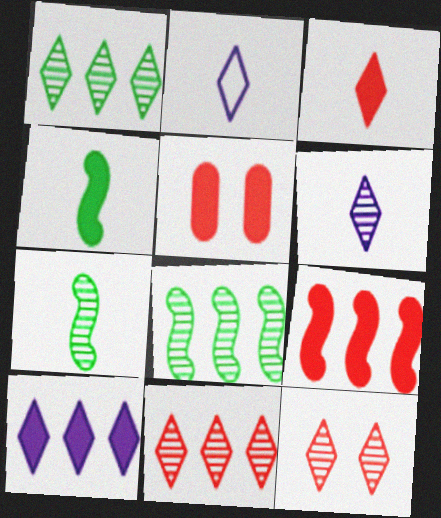[[1, 6, 12], 
[2, 5, 8], 
[3, 5, 9], 
[4, 5, 10]]